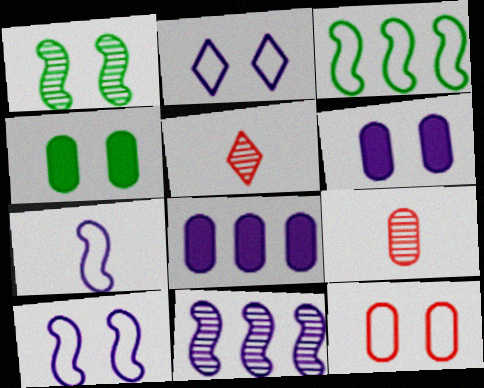[[3, 5, 6]]